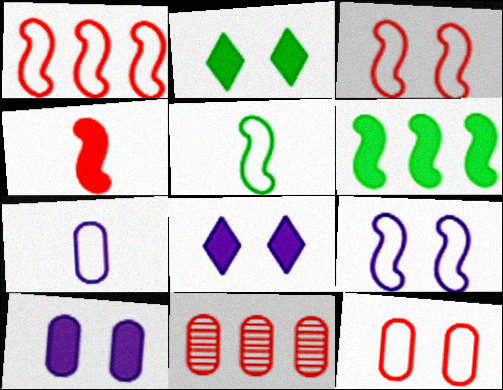[[1, 5, 9], 
[5, 8, 11]]